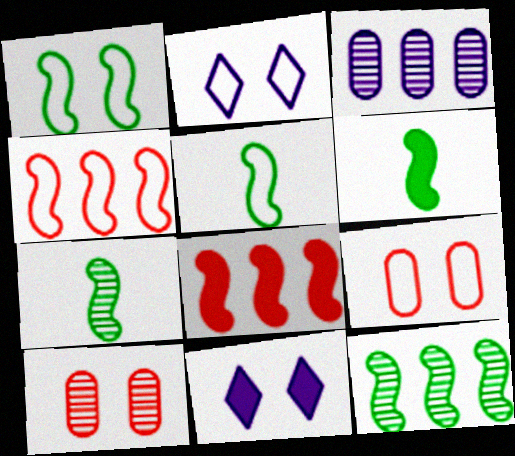[[1, 2, 9], 
[1, 6, 12], 
[1, 10, 11], 
[5, 6, 7]]